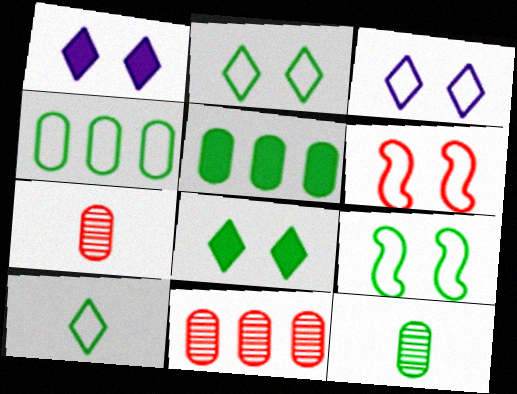[[4, 9, 10]]